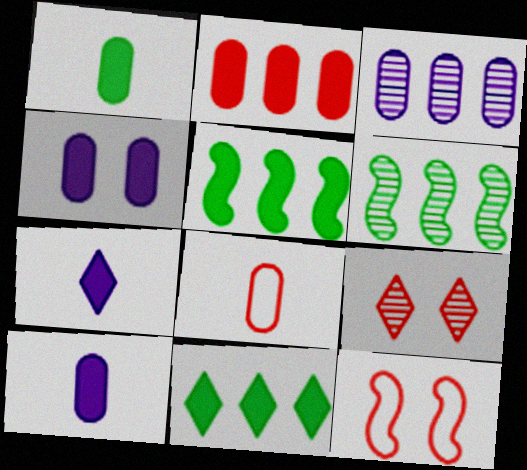[[1, 2, 4]]